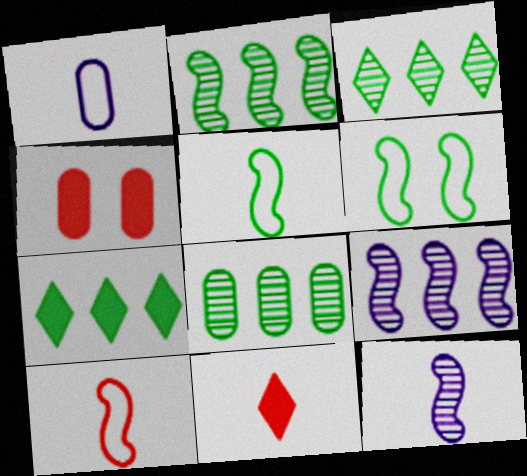[[1, 4, 8], 
[2, 3, 8]]